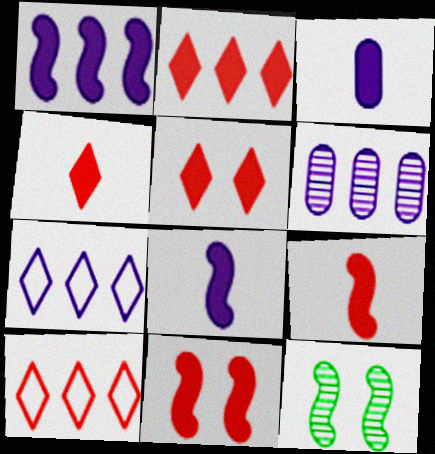[[1, 6, 7], 
[2, 4, 5], 
[3, 10, 12]]